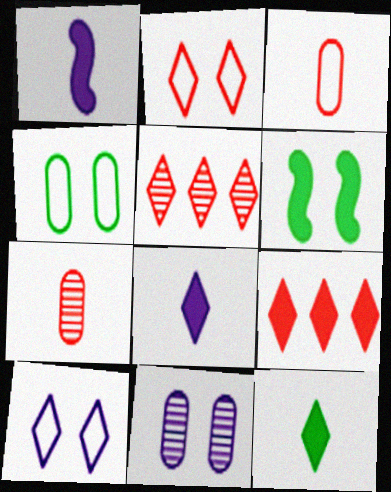[[1, 4, 5], 
[2, 6, 11], 
[5, 10, 12]]